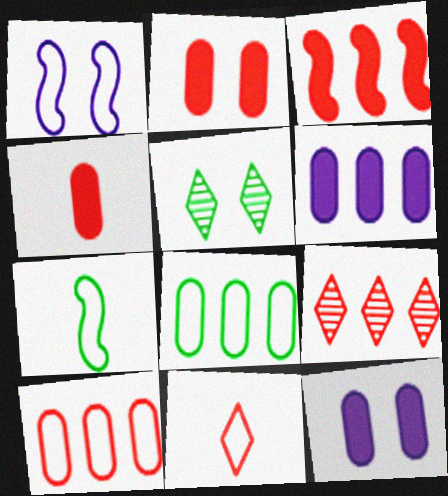[[1, 2, 5], 
[1, 8, 11], 
[3, 9, 10], 
[7, 9, 12]]